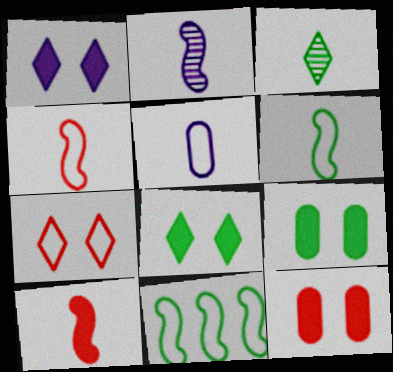[[2, 6, 10], 
[3, 5, 10], 
[3, 9, 11], 
[5, 7, 11]]